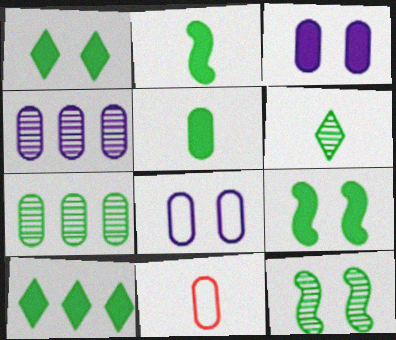[[3, 7, 11], 
[5, 9, 10], 
[6, 7, 12]]